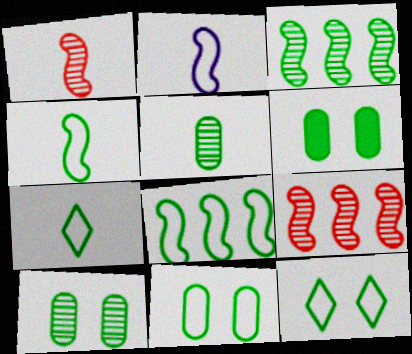[[3, 6, 7], 
[6, 10, 11], 
[7, 8, 11]]